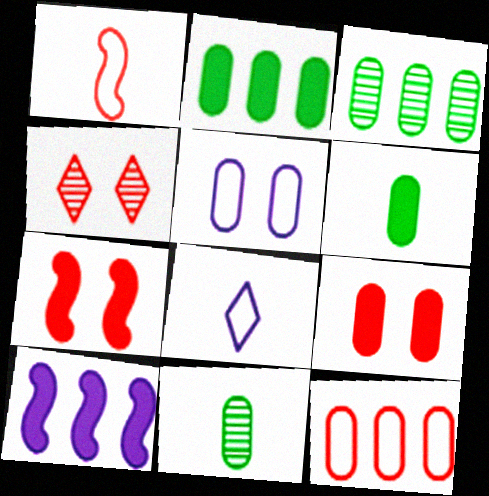[[3, 7, 8]]